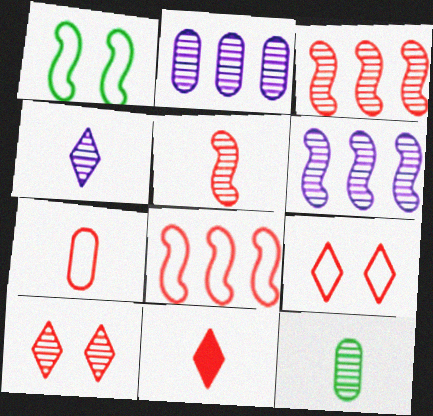[[1, 2, 11], 
[4, 5, 12], 
[5, 7, 11], 
[6, 10, 12], 
[7, 8, 9]]